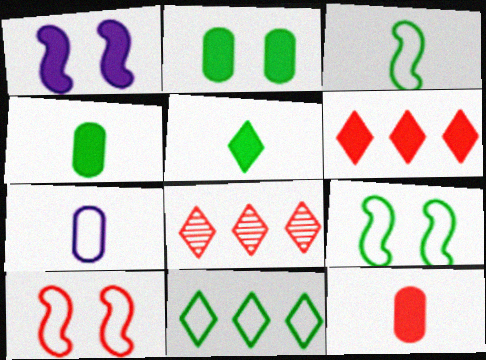[[1, 4, 6], 
[7, 10, 11], 
[8, 10, 12]]